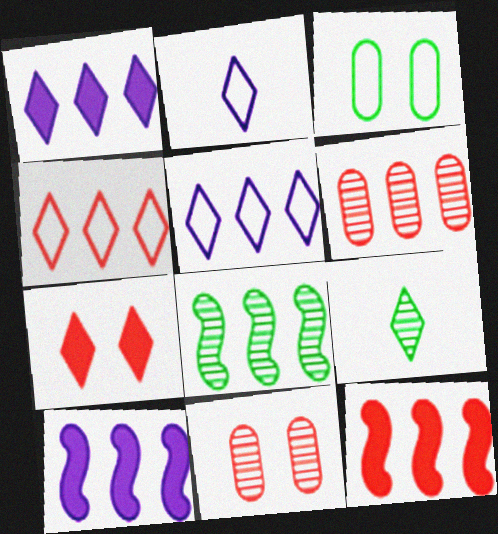[[4, 6, 12], 
[5, 7, 9]]